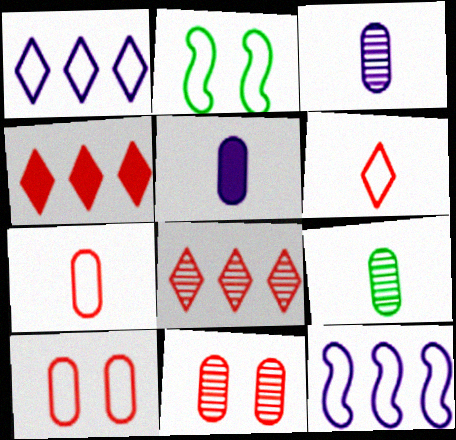[[1, 2, 7], 
[2, 3, 4], 
[2, 5, 8], 
[5, 7, 9]]